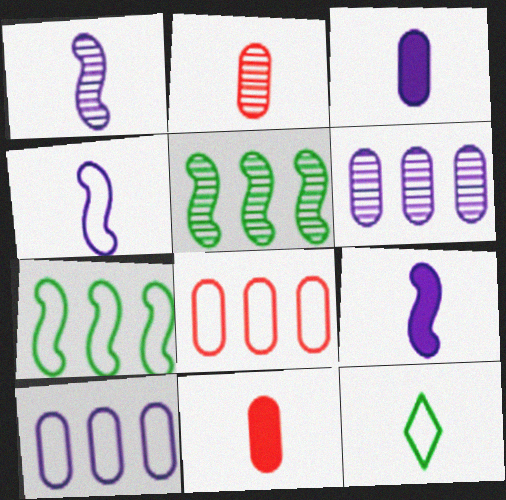[[1, 4, 9], 
[1, 11, 12], 
[2, 9, 12]]